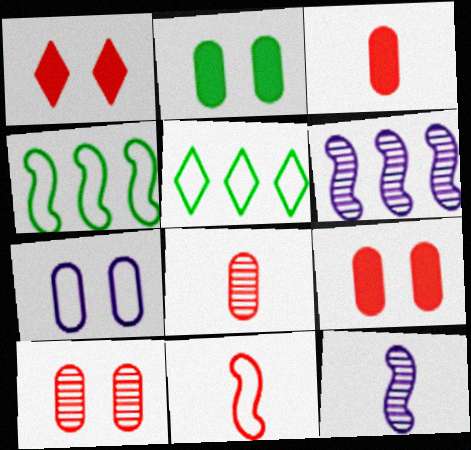[[2, 7, 10], 
[5, 7, 11], 
[5, 9, 12]]